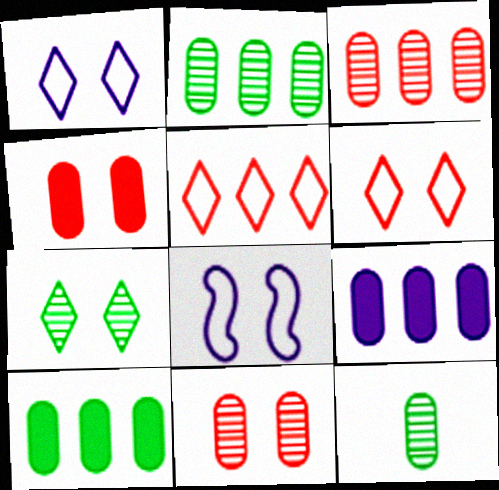[[4, 7, 8]]